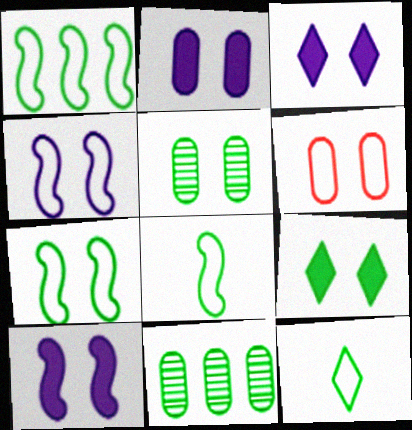[[1, 7, 8], 
[2, 3, 10], 
[2, 5, 6], 
[5, 7, 9], 
[8, 9, 11]]